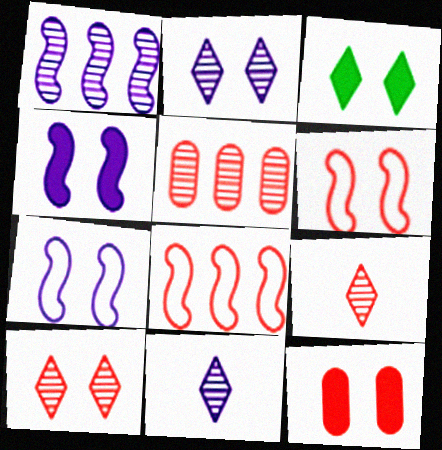[[3, 4, 12], 
[6, 10, 12], 
[8, 9, 12]]